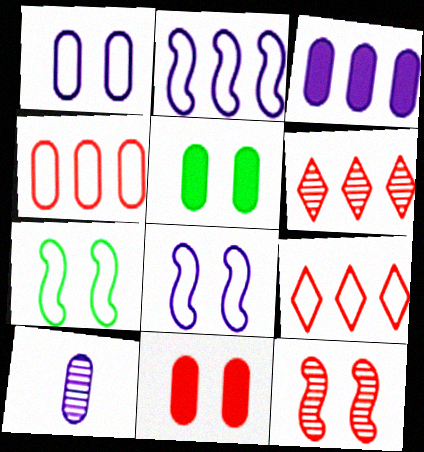[[1, 3, 10], 
[4, 5, 10]]